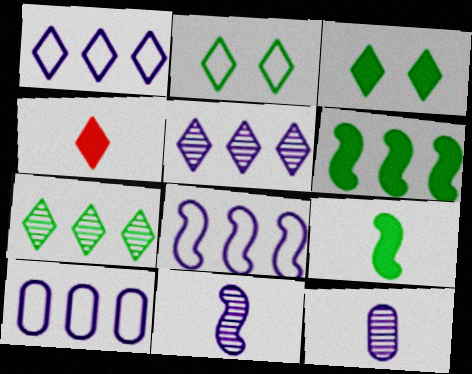[[1, 8, 10], 
[2, 4, 5]]